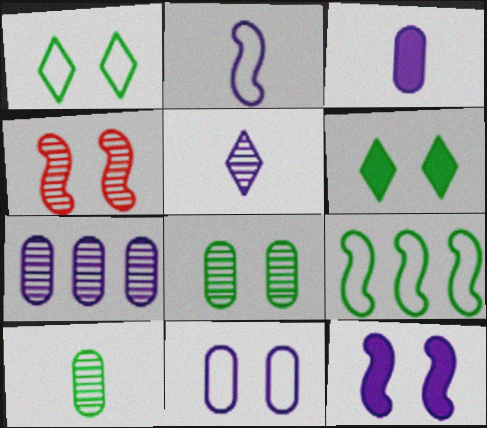[[2, 3, 5], 
[3, 7, 11], 
[4, 6, 11], 
[6, 9, 10]]